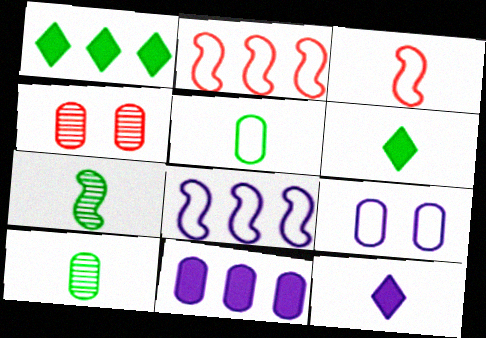[[3, 10, 12], 
[4, 5, 11], 
[4, 6, 8], 
[5, 6, 7]]